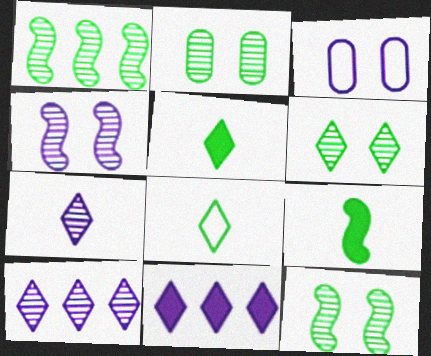[[2, 6, 12]]